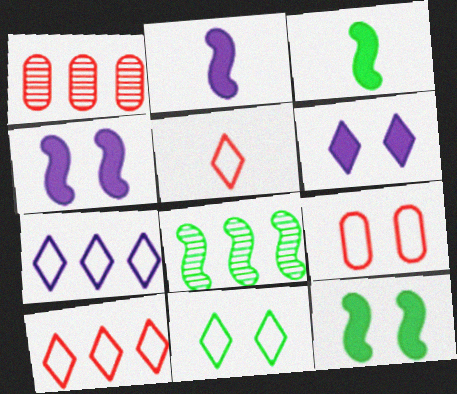[[1, 2, 11], 
[5, 7, 11]]